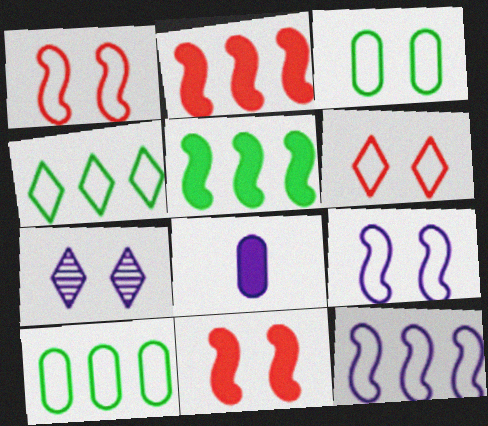[[3, 6, 9], 
[3, 7, 11], 
[7, 8, 12]]